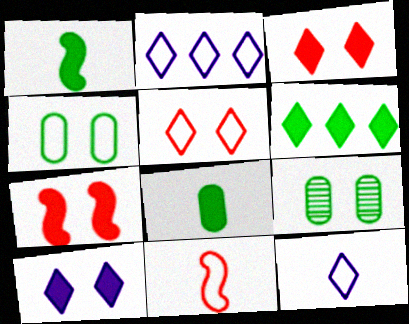[[2, 4, 11]]